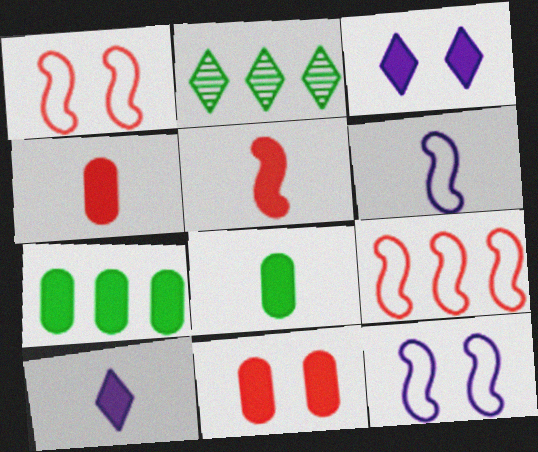[[2, 4, 12], 
[2, 6, 11], 
[3, 5, 7], 
[5, 8, 10]]